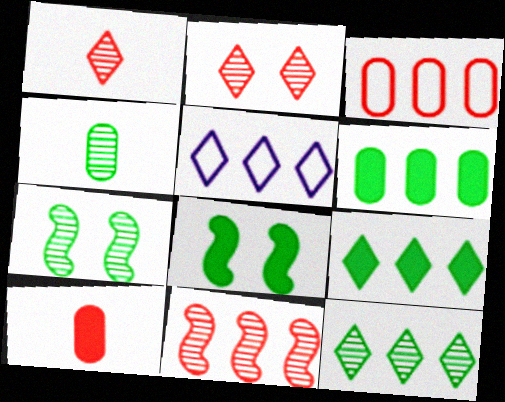[[4, 7, 12], 
[5, 6, 11], 
[5, 7, 10]]